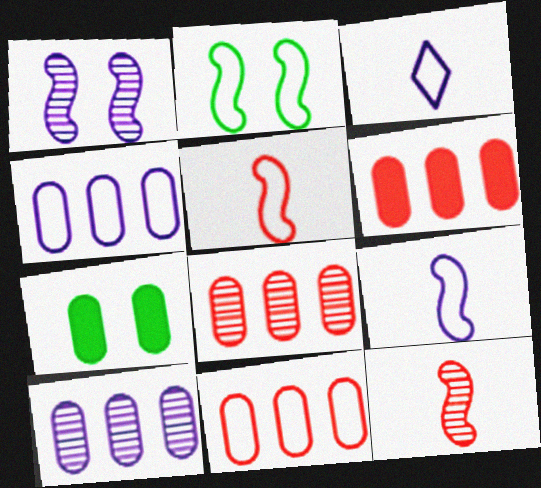[[2, 3, 11], 
[6, 8, 11]]